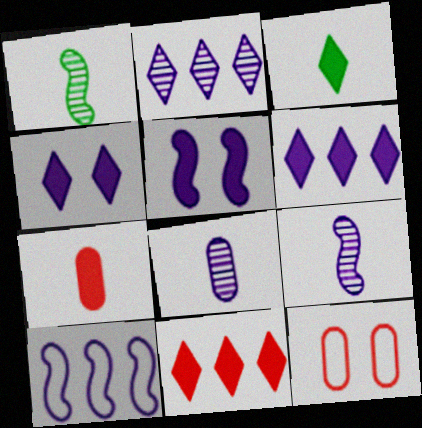[[1, 6, 12], 
[3, 4, 11], 
[4, 8, 10], 
[5, 9, 10]]